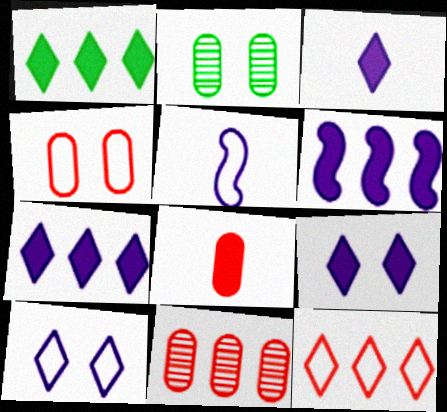[[3, 7, 9], 
[4, 8, 11]]